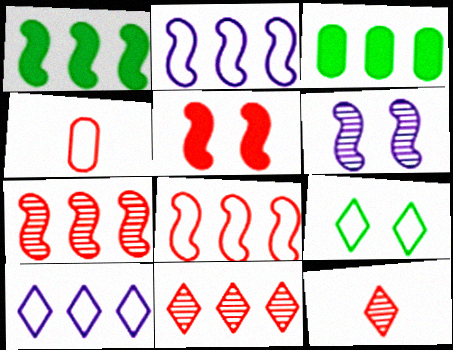[[1, 2, 7], 
[2, 3, 11], 
[2, 4, 9], 
[3, 7, 10], 
[4, 5, 11]]